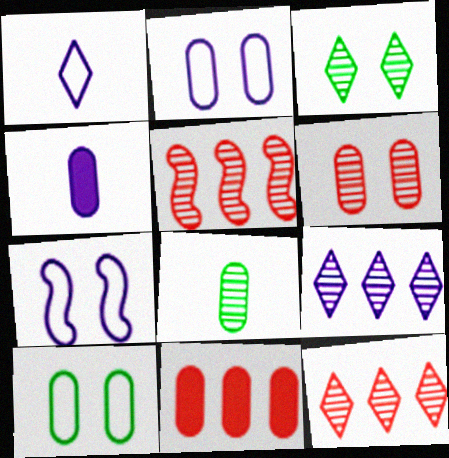[[2, 8, 11], 
[4, 7, 9]]